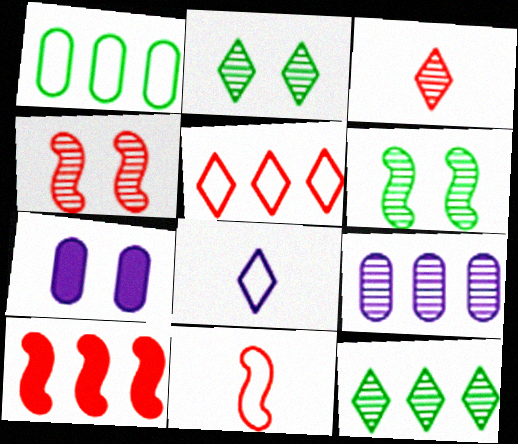[[3, 6, 9], 
[4, 10, 11], 
[7, 11, 12]]